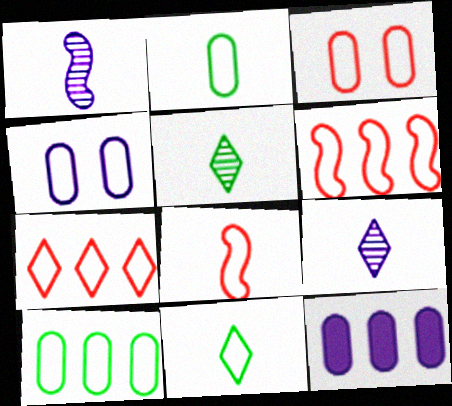[[3, 7, 8], 
[4, 6, 11]]